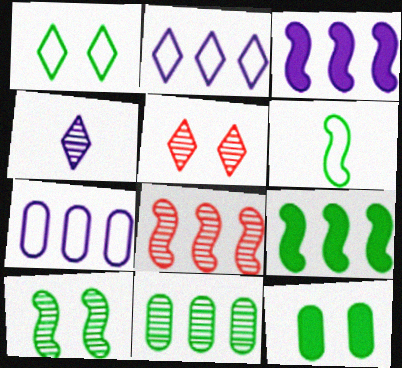[[1, 10, 12], 
[6, 9, 10]]